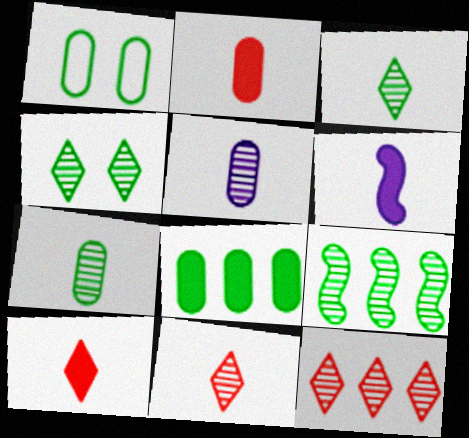[[1, 6, 12], 
[1, 7, 8], 
[4, 7, 9]]